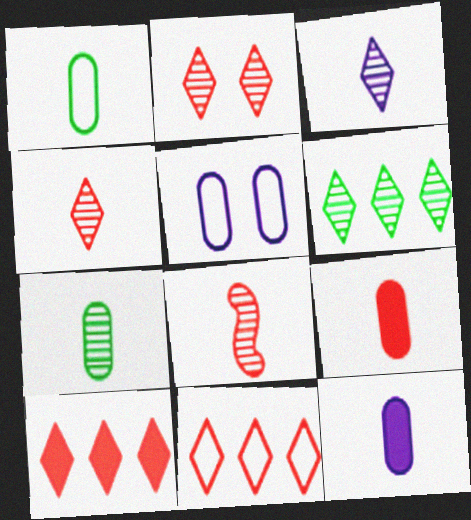[[2, 3, 6], 
[3, 7, 8]]